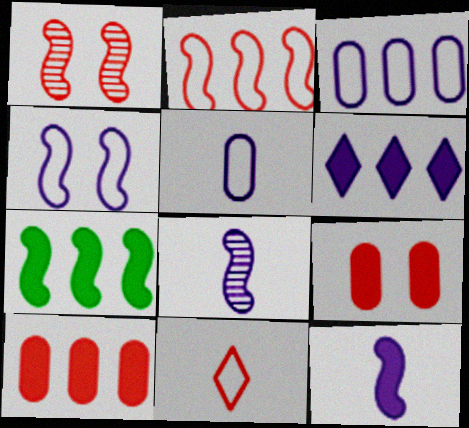[[1, 10, 11], 
[6, 7, 10]]